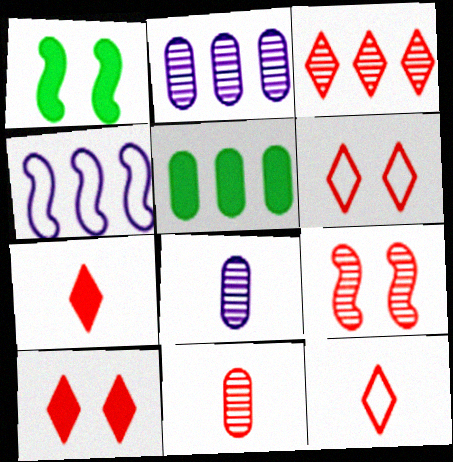[[1, 2, 12], 
[3, 4, 5], 
[3, 6, 7], 
[3, 9, 11], 
[3, 10, 12]]